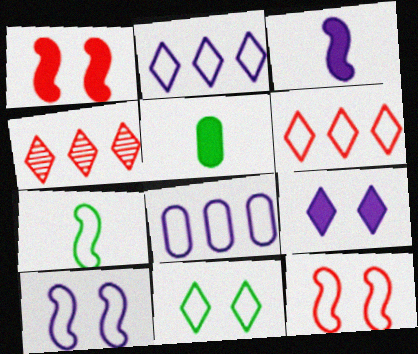[[4, 5, 10]]